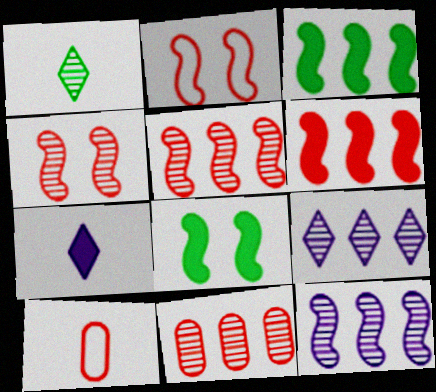[[8, 9, 10]]